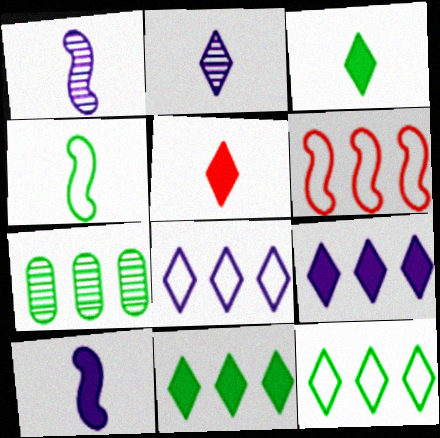[[6, 7, 9]]